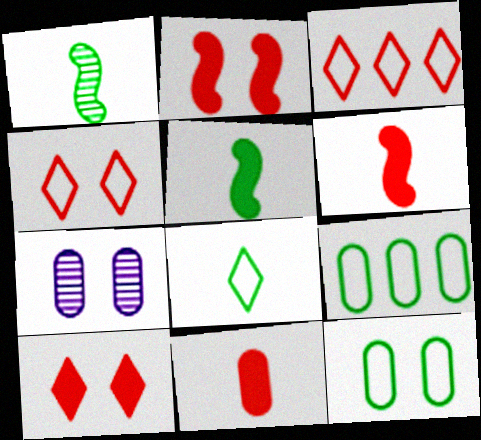[[3, 5, 7], 
[7, 9, 11]]